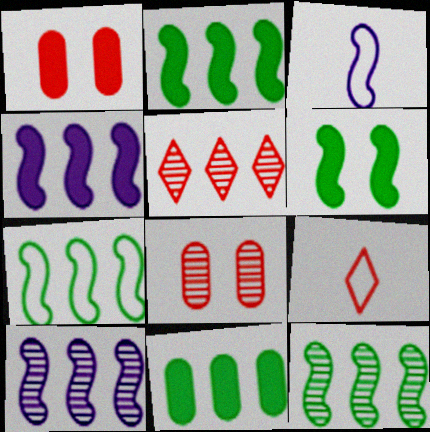[[2, 7, 12]]